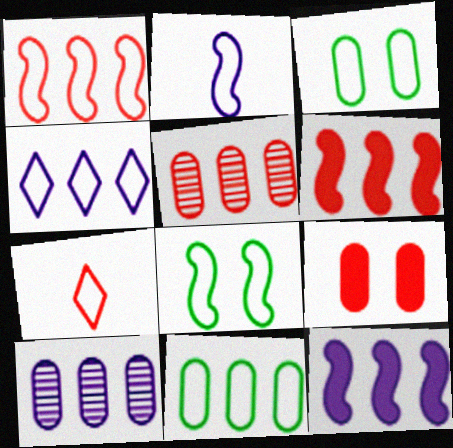[[1, 2, 8], 
[1, 4, 11], 
[4, 10, 12]]